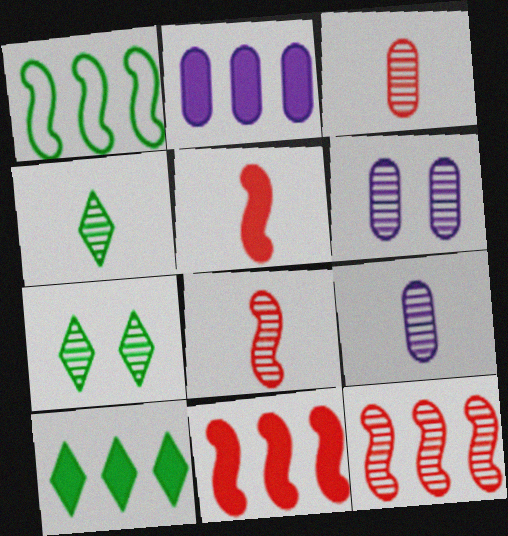[[2, 10, 11], 
[4, 6, 12], 
[4, 8, 9], 
[7, 9, 12]]